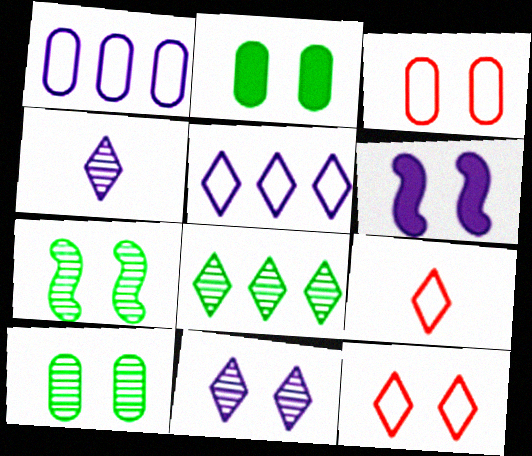[[1, 4, 6], 
[6, 10, 12]]